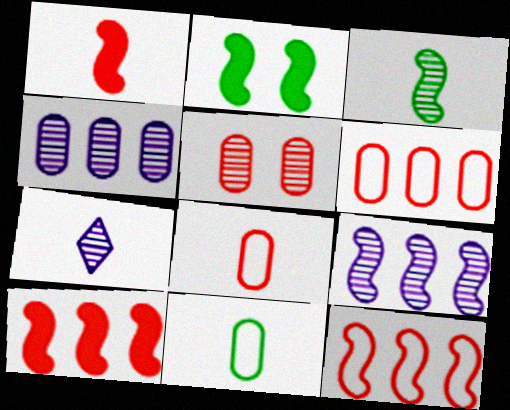[[1, 7, 11], 
[2, 6, 7]]